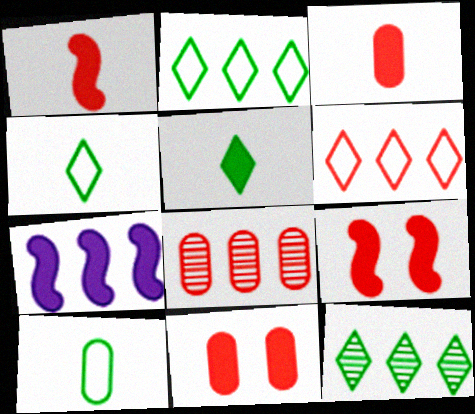[[2, 7, 8], 
[5, 7, 11]]